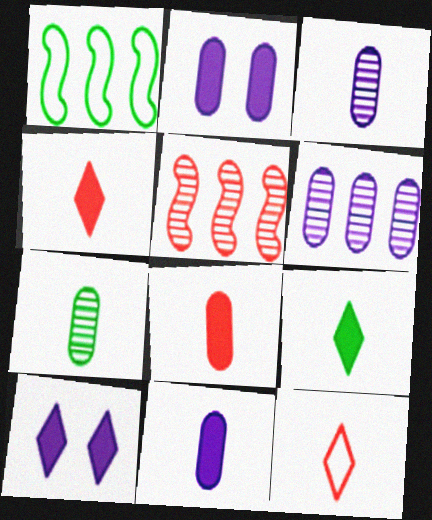[]